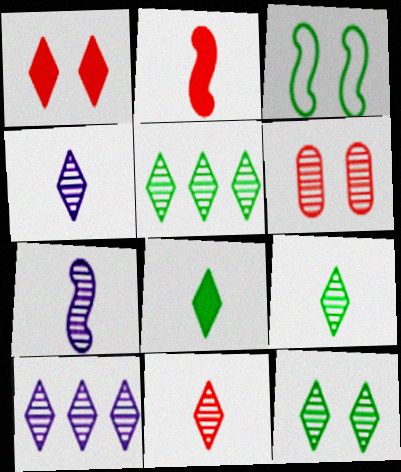[[4, 9, 11], 
[5, 6, 7], 
[5, 9, 12], 
[10, 11, 12]]